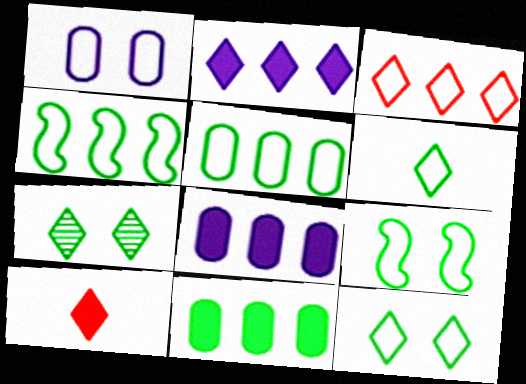[[5, 6, 9]]